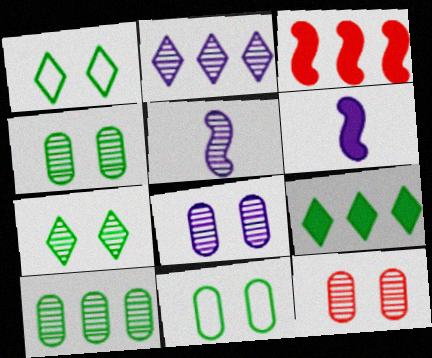[[2, 5, 8], 
[4, 8, 12]]